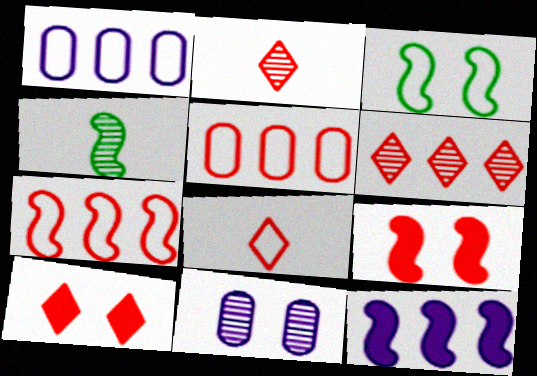[[1, 3, 8], 
[1, 4, 10], 
[2, 5, 9], 
[3, 10, 11], 
[4, 6, 11], 
[6, 8, 10]]